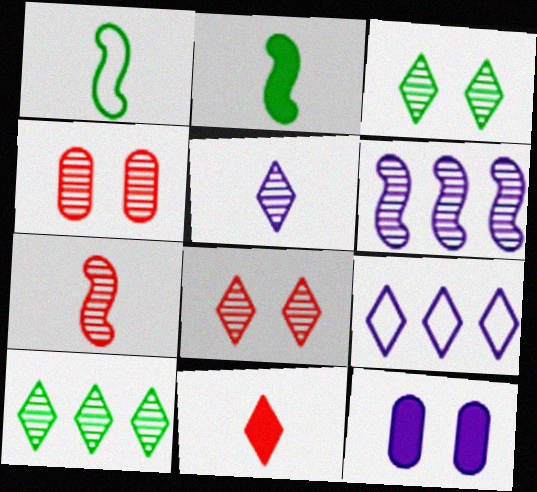[[2, 4, 9], 
[3, 9, 11], 
[5, 8, 10]]